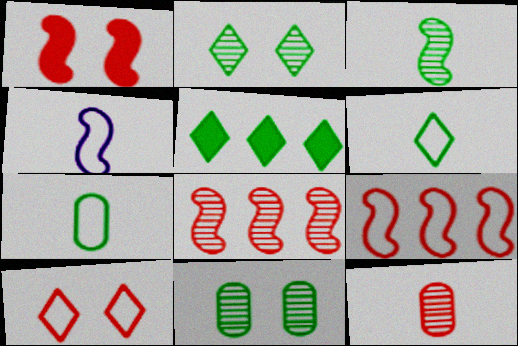[[2, 5, 6]]